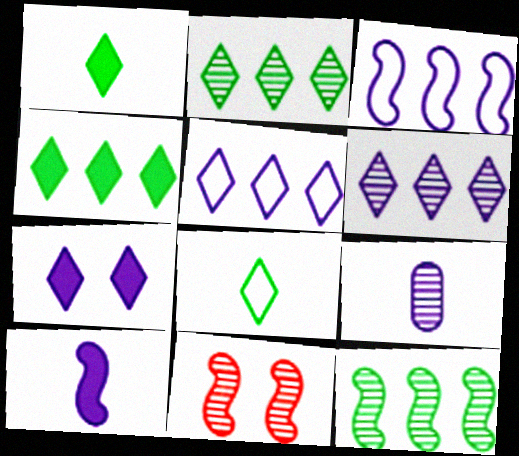[[2, 9, 11], 
[3, 7, 9]]